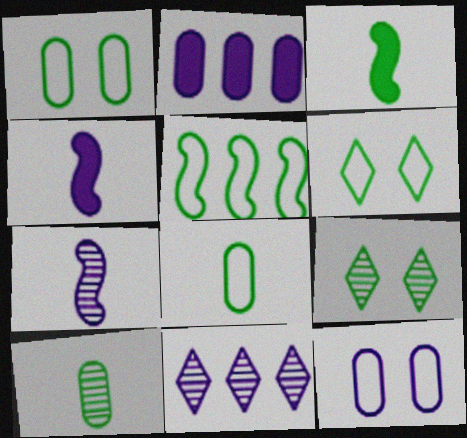[[4, 11, 12], 
[5, 6, 8]]